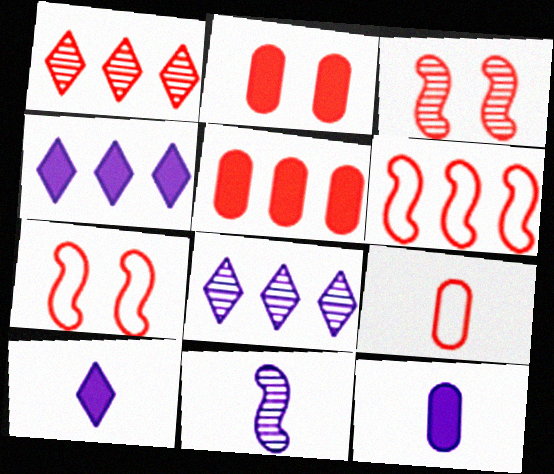[[1, 5, 6]]